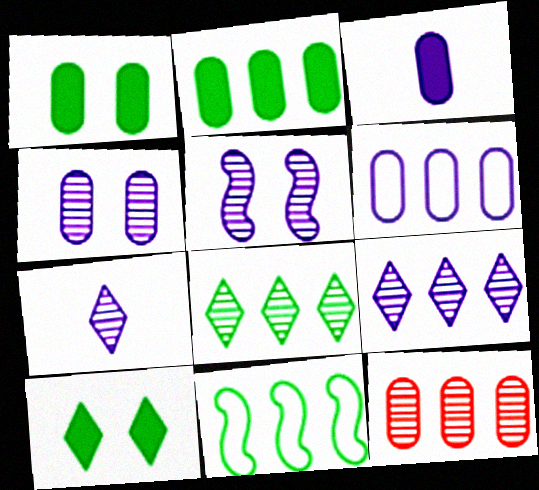[[2, 6, 12], 
[2, 8, 11], 
[3, 4, 6]]